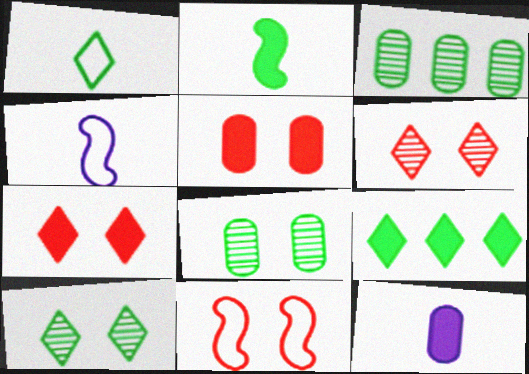[[1, 9, 10], 
[3, 4, 7], 
[5, 6, 11]]